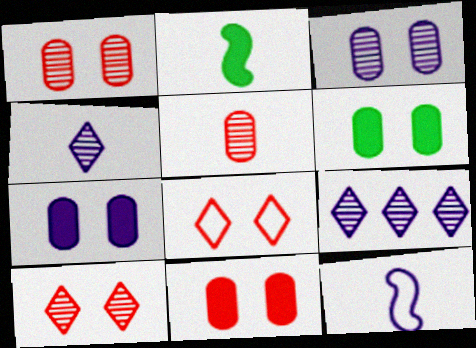[[6, 7, 11], 
[7, 9, 12]]